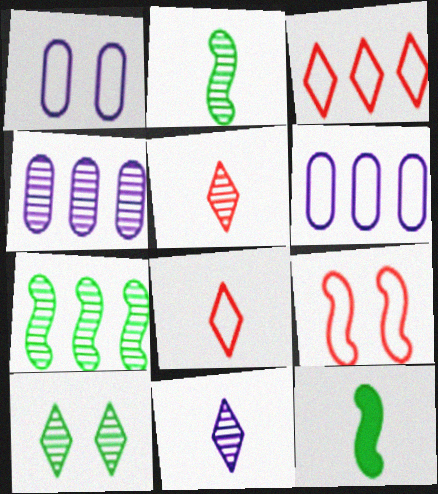[]